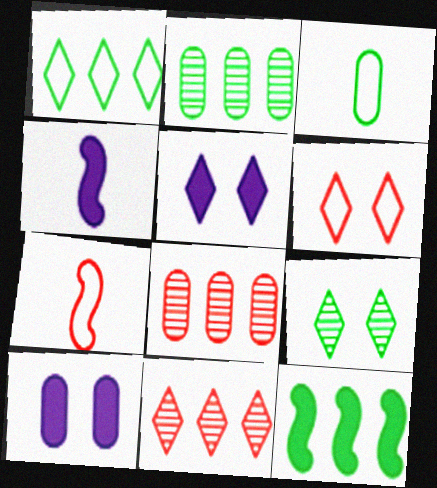[[1, 2, 12], 
[2, 4, 6], 
[2, 5, 7], 
[3, 8, 10], 
[3, 9, 12], 
[5, 6, 9]]